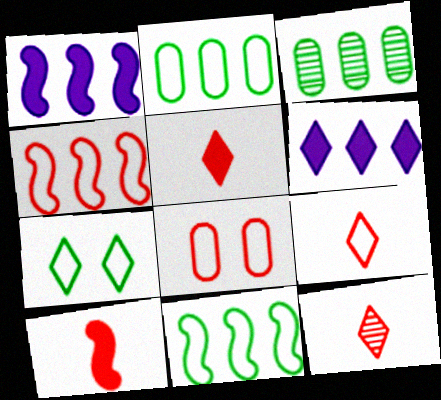[[3, 4, 6], 
[4, 8, 9], 
[5, 9, 12], 
[6, 7, 12]]